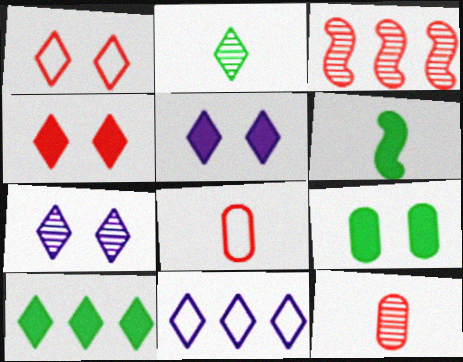[[2, 4, 11], 
[3, 4, 8], 
[6, 9, 10]]